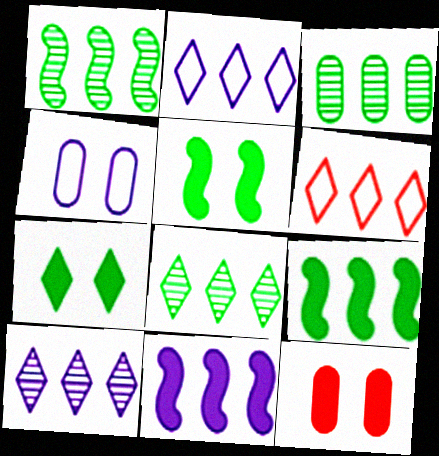[[1, 3, 8], 
[3, 6, 11]]